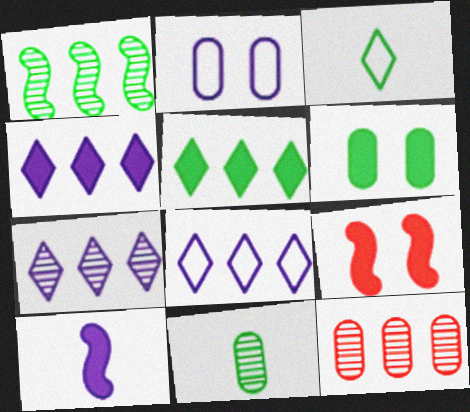[[1, 3, 6], 
[1, 7, 12], 
[2, 7, 10], 
[4, 7, 8], 
[8, 9, 11]]